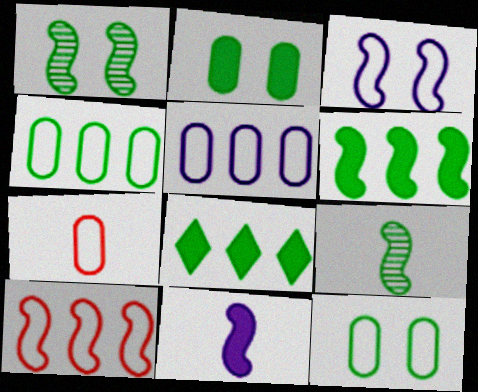[[1, 10, 11], 
[5, 7, 12], 
[8, 9, 12]]